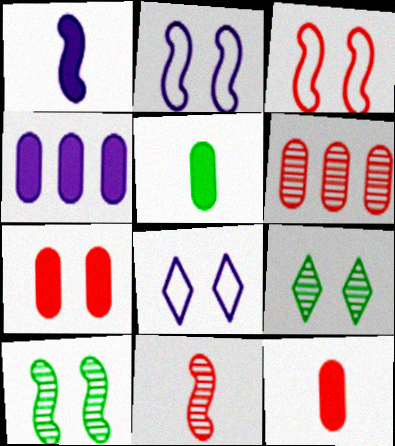[[2, 7, 9], 
[4, 5, 7], 
[7, 8, 10]]